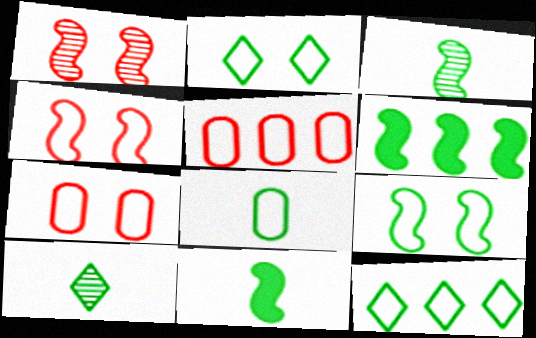[[3, 6, 9], 
[8, 9, 12], 
[8, 10, 11]]